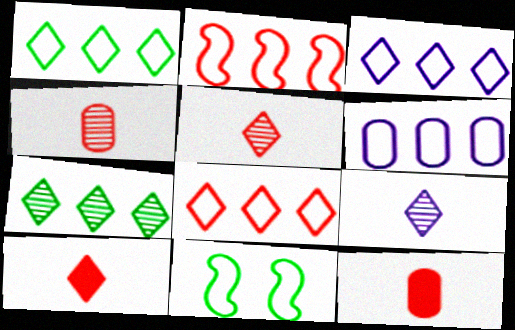[[1, 2, 6], 
[1, 3, 8]]